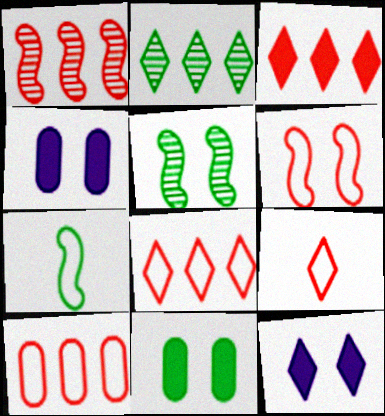[[1, 3, 10], 
[2, 7, 11], 
[2, 9, 12], 
[6, 9, 10]]